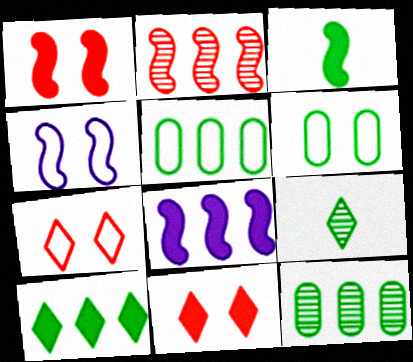[[1, 3, 8], 
[2, 3, 4], 
[4, 6, 7]]